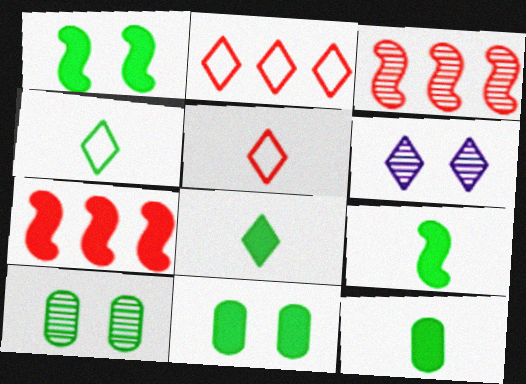[[2, 6, 8], 
[8, 9, 12]]